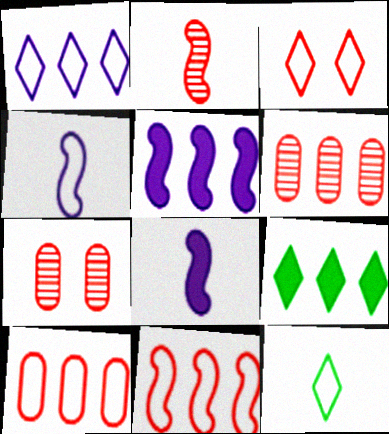[[1, 3, 12], 
[4, 7, 9], 
[5, 7, 12]]